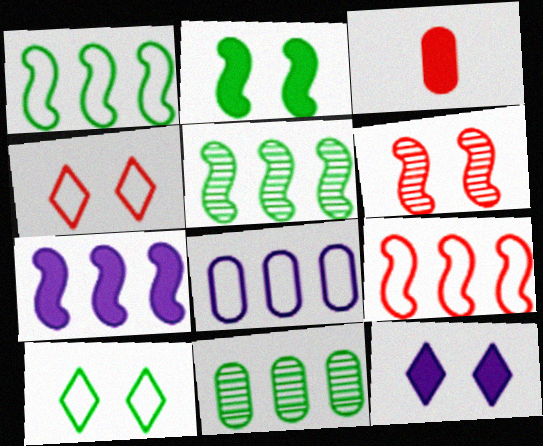[[5, 7, 9]]